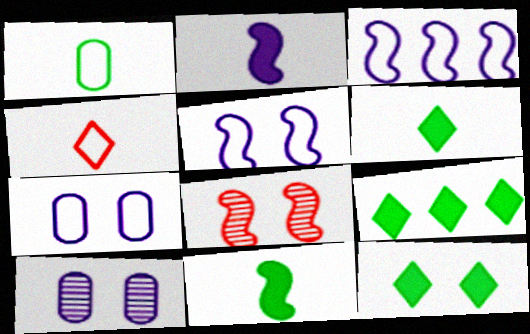[[3, 8, 11], 
[6, 9, 12], 
[7, 8, 12]]